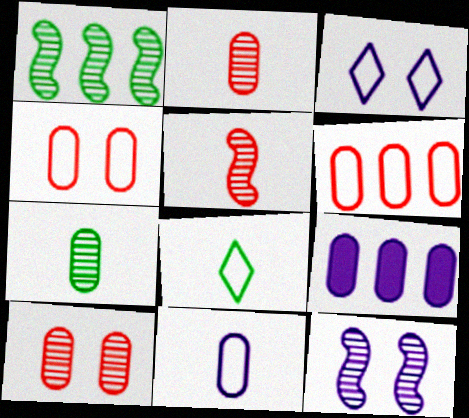[[1, 5, 12], 
[4, 7, 9]]